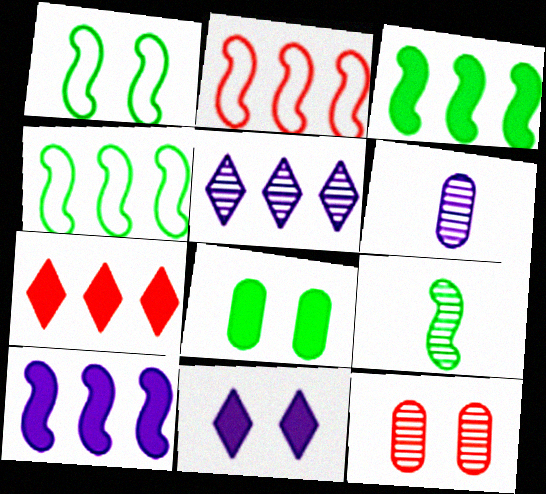[[1, 3, 9], 
[1, 6, 7], 
[1, 11, 12], 
[5, 9, 12]]